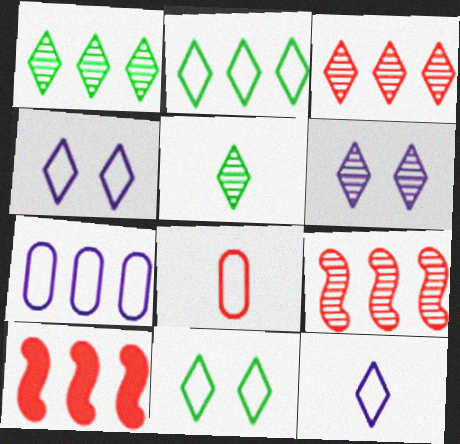[[1, 7, 10], 
[3, 5, 6]]